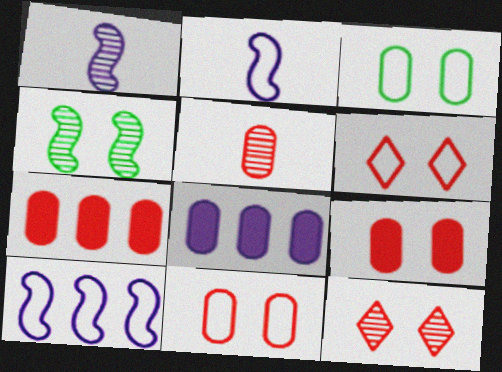[[3, 5, 8], 
[5, 7, 11]]